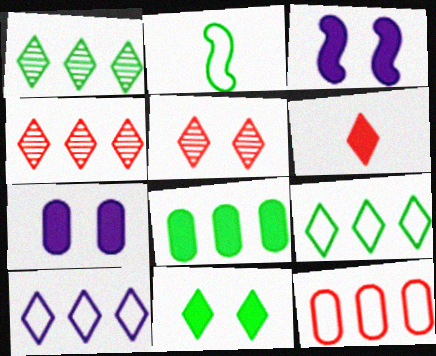[[2, 4, 7], 
[3, 6, 8]]